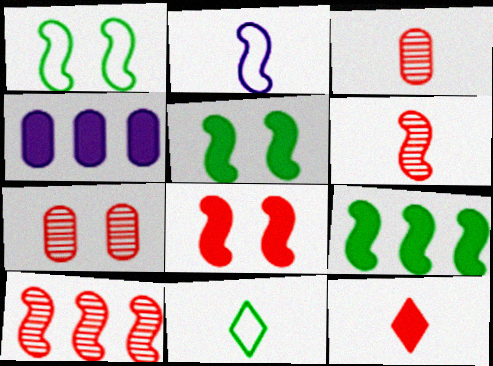[[2, 5, 10], 
[4, 5, 12]]